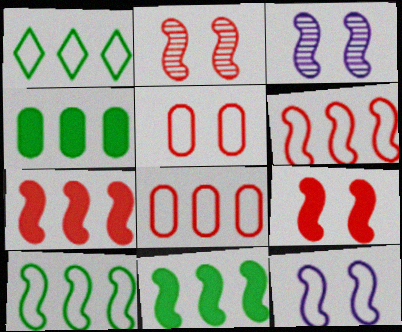[]